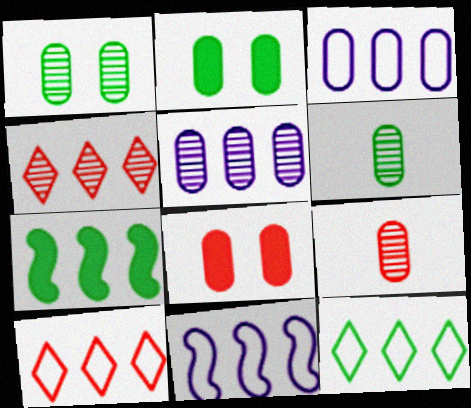[[1, 5, 9], 
[2, 3, 9], 
[3, 4, 7], 
[3, 6, 8], 
[5, 7, 10]]